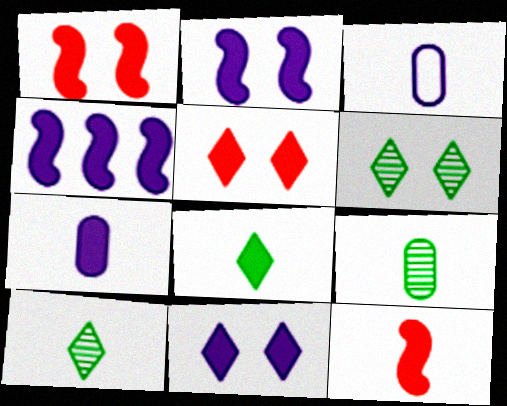[[3, 10, 12], 
[4, 7, 11], 
[7, 8, 12]]